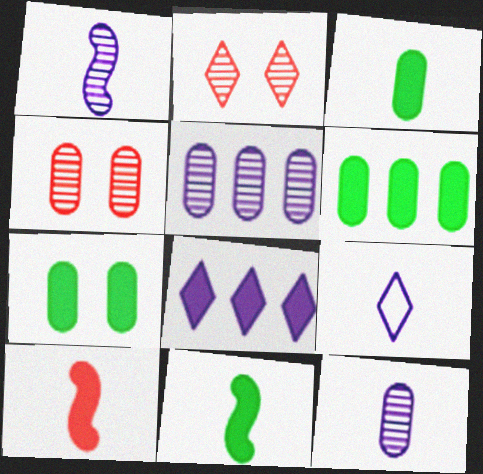[[3, 6, 7], 
[7, 8, 10]]